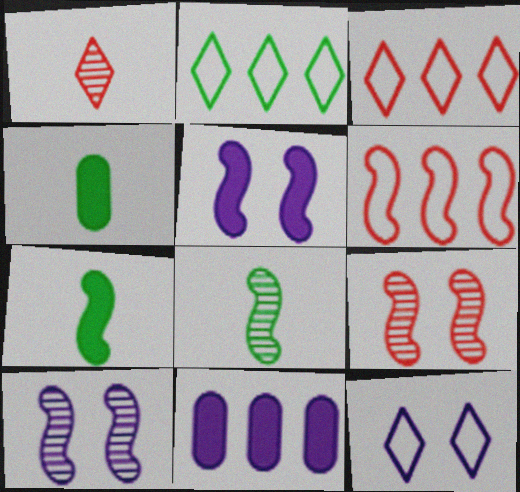[[3, 4, 10], 
[5, 6, 8], 
[6, 7, 10]]